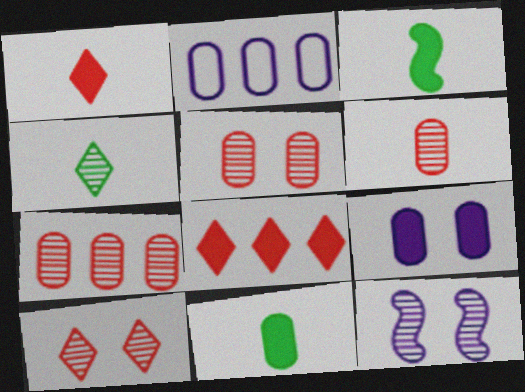[[2, 3, 10], 
[2, 5, 11], 
[3, 8, 9], 
[4, 7, 12], 
[5, 6, 7]]